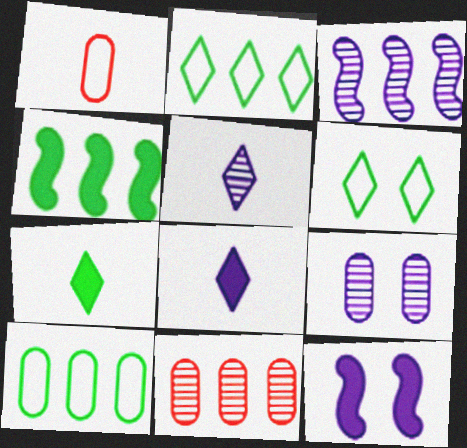[[3, 5, 9]]